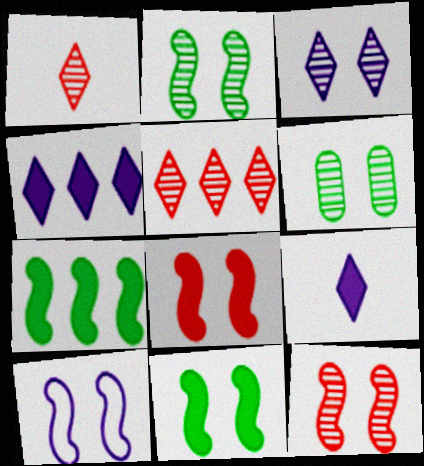[[2, 8, 10], 
[3, 6, 12], 
[10, 11, 12]]